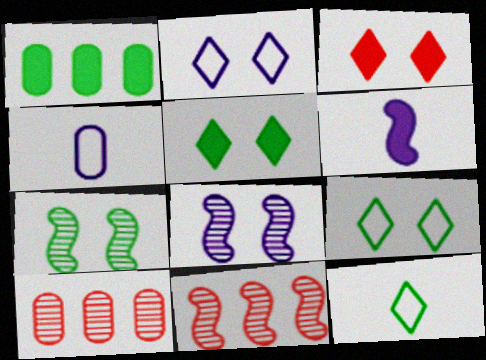[[1, 3, 6], 
[1, 7, 12], 
[4, 5, 11], 
[6, 9, 10]]